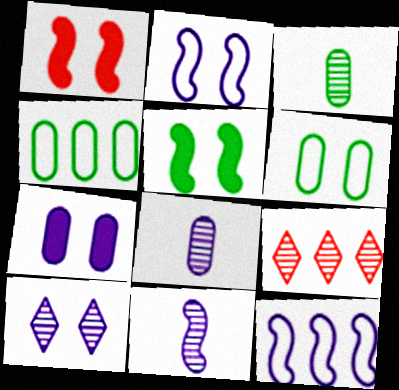[[1, 6, 10], 
[2, 7, 10]]